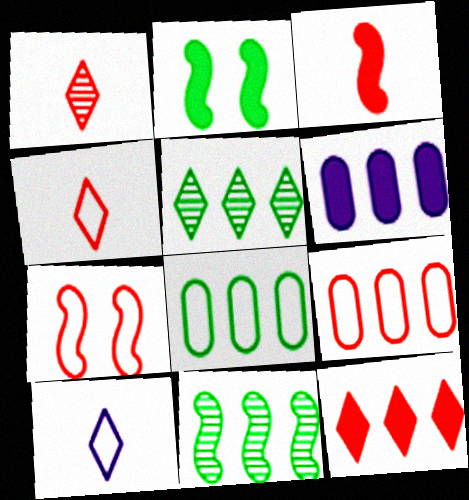[[4, 7, 9], 
[7, 8, 10]]